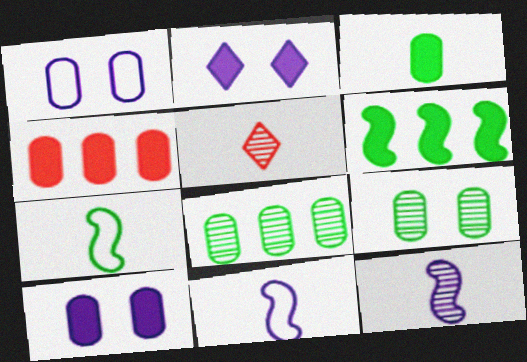[[1, 5, 6], 
[3, 4, 10], 
[3, 5, 11]]